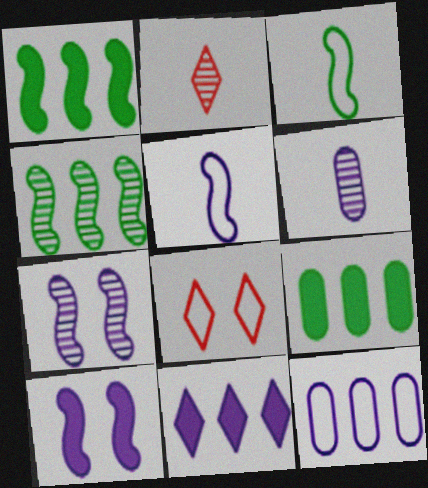[[1, 6, 8], 
[3, 8, 12]]